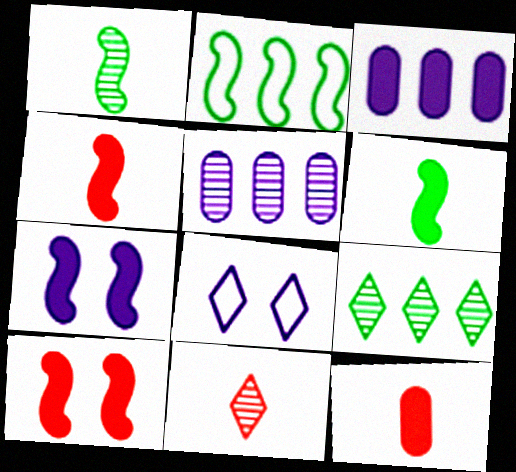[]